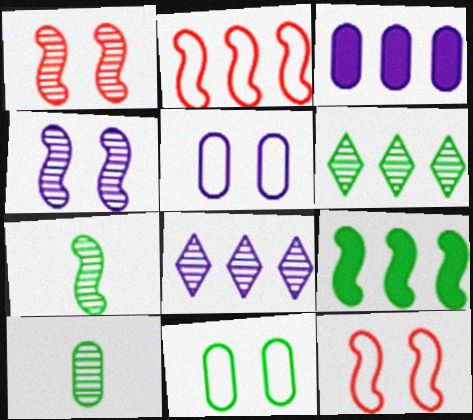[[1, 8, 10], 
[2, 3, 6]]